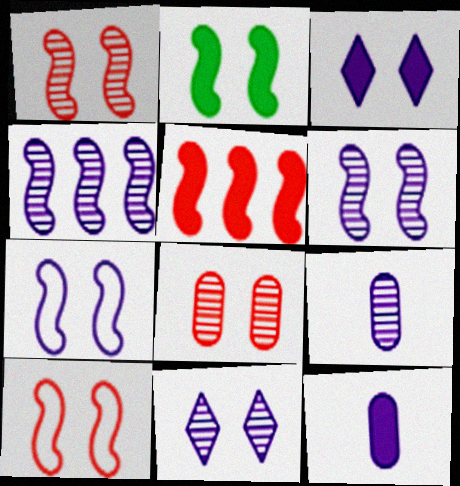[[1, 2, 7], 
[2, 6, 10], 
[4, 9, 11]]